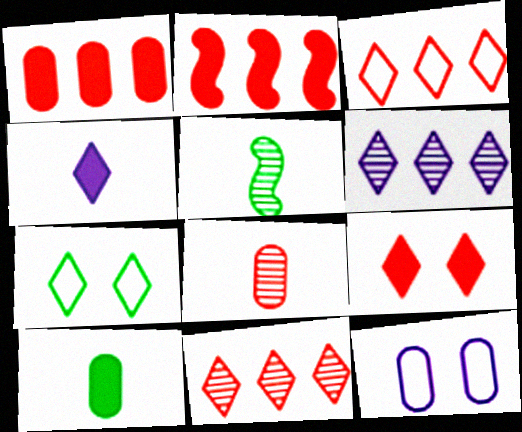[[4, 7, 11]]